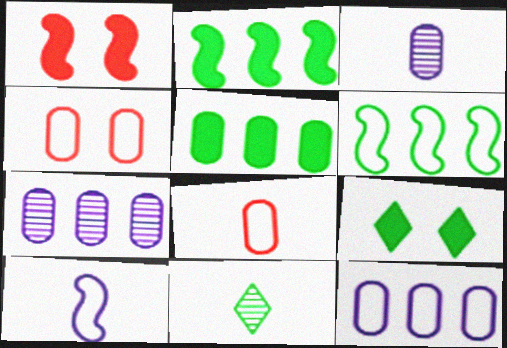[[1, 11, 12], 
[3, 4, 5]]